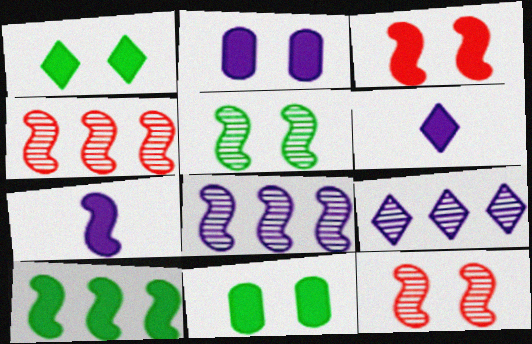[[1, 2, 3], 
[3, 7, 10]]